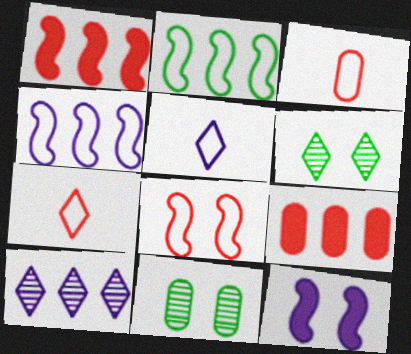[[1, 5, 11], 
[2, 9, 10]]